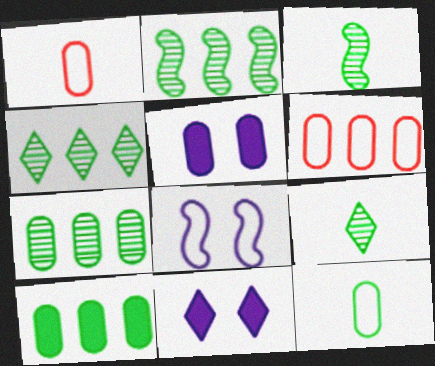[[1, 2, 11], 
[1, 5, 7], 
[2, 4, 7], 
[3, 6, 11]]